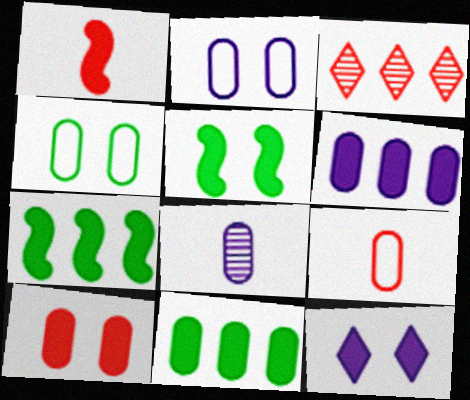[[1, 11, 12], 
[2, 6, 8], 
[5, 10, 12]]